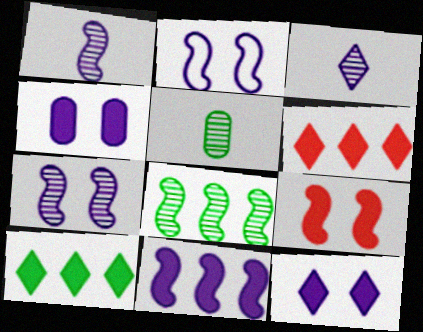[[1, 2, 11], 
[2, 5, 6]]